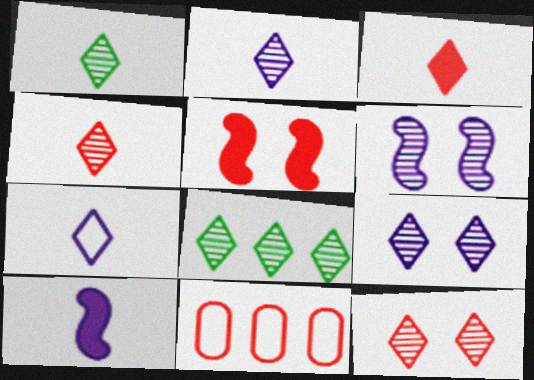[[1, 2, 4], 
[1, 3, 7], 
[2, 8, 12], 
[4, 5, 11], 
[4, 8, 9]]